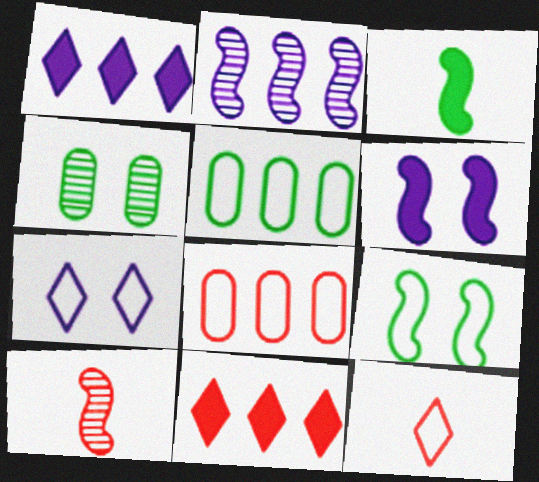[[2, 5, 11]]